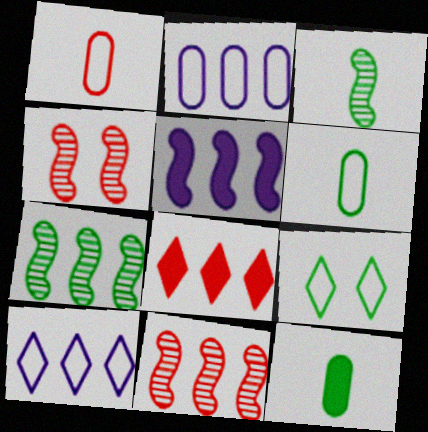[[1, 4, 8], 
[2, 7, 8], 
[4, 10, 12], 
[7, 9, 12]]